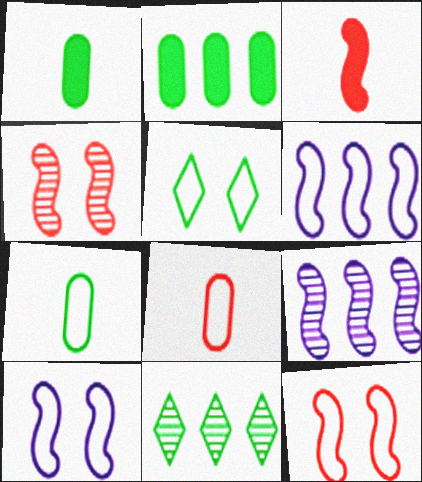[[5, 6, 8]]